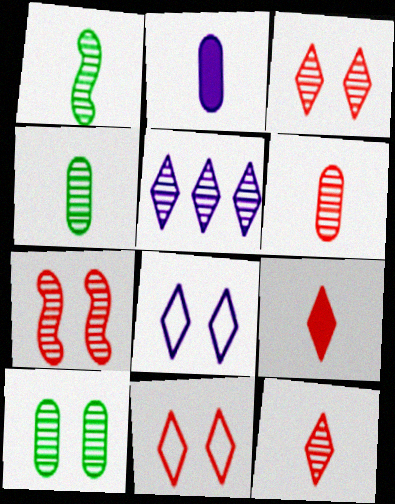[[4, 5, 7]]